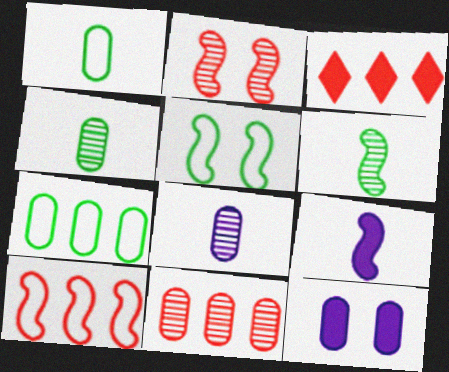[[1, 11, 12], 
[3, 5, 8], 
[3, 10, 11]]